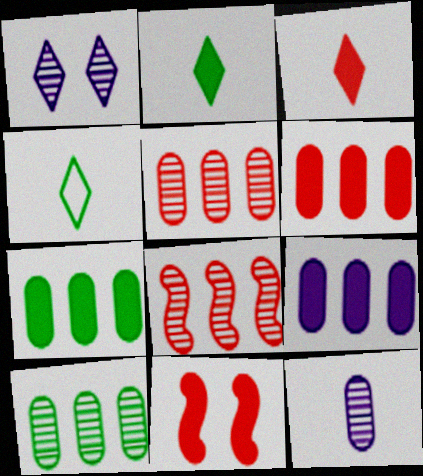[[2, 9, 11], 
[3, 6, 11], 
[6, 7, 9]]